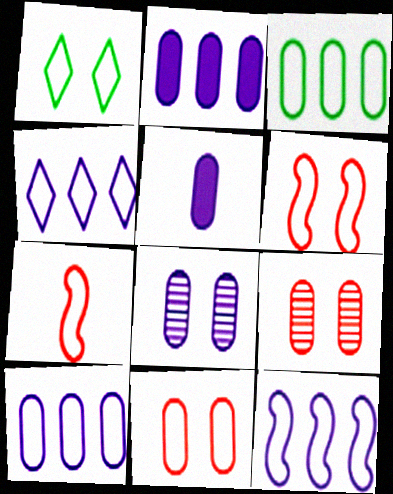[[1, 7, 10], 
[3, 5, 9], 
[4, 10, 12], 
[5, 8, 10]]